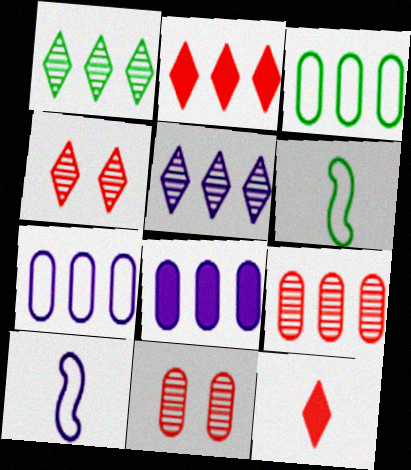[[3, 8, 9], 
[4, 6, 8]]